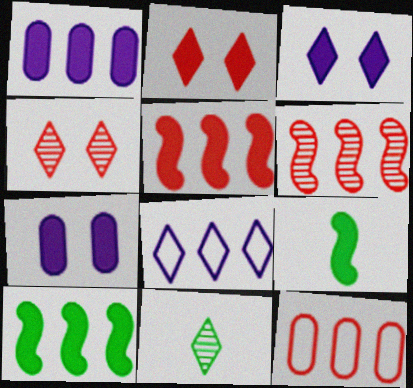[[1, 2, 9], 
[2, 8, 11]]